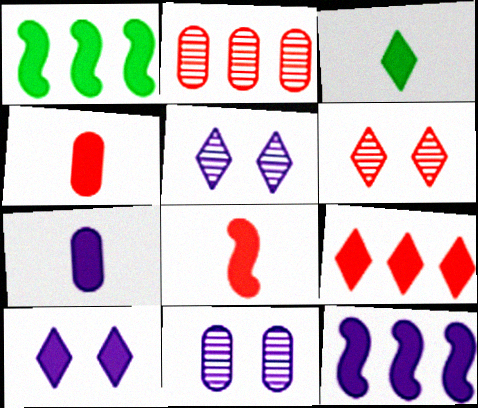[[1, 4, 10], 
[3, 7, 8], 
[3, 9, 10], 
[7, 10, 12]]